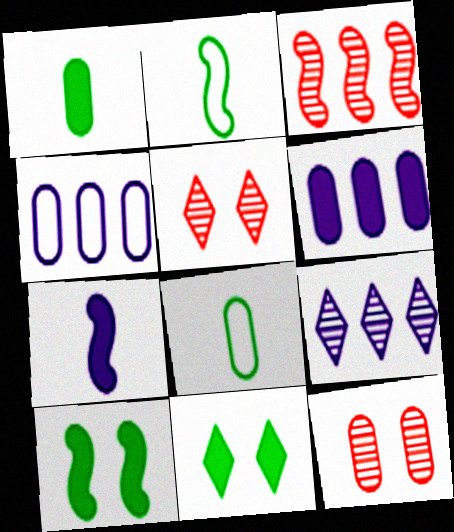[[1, 4, 12], 
[2, 5, 6], 
[6, 8, 12]]